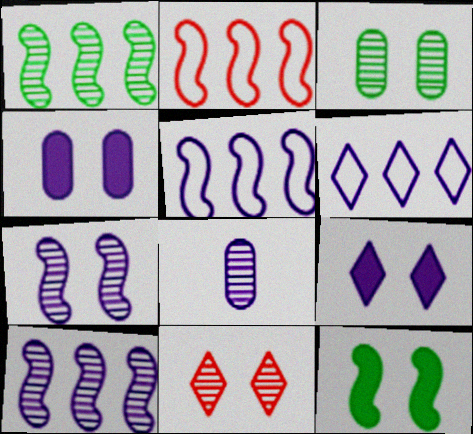[[1, 8, 11], 
[3, 7, 11], 
[5, 8, 9]]